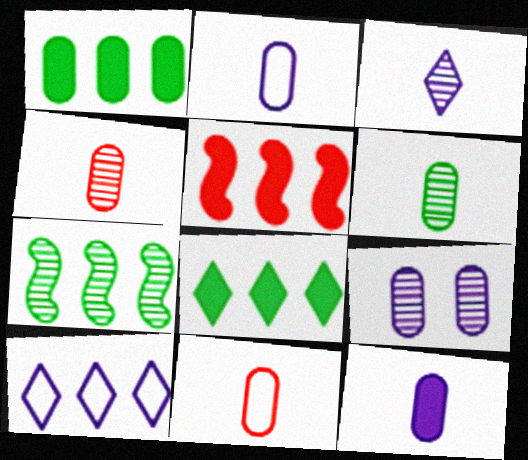[[1, 9, 11], 
[6, 11, 12]]